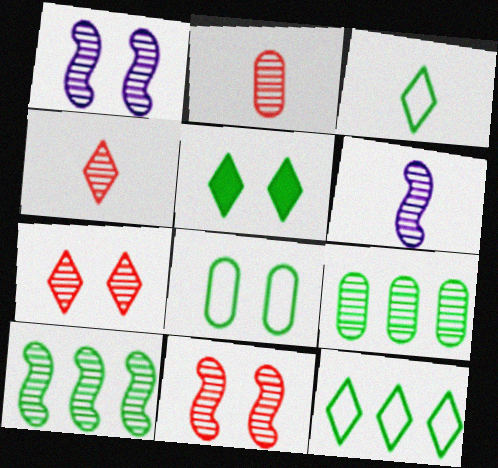[[1, 4, 9], 
[6, 7, 9], 
[6, 10, 11]]